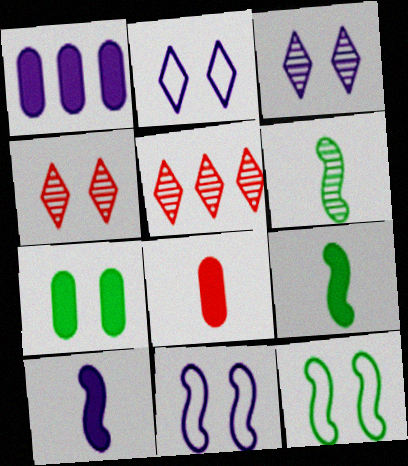[[1, 7, 8], 
[4, 7, 11]]